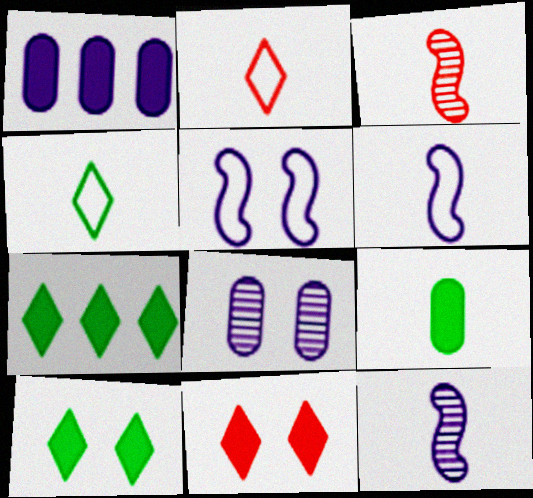[[2, 9, 12]]